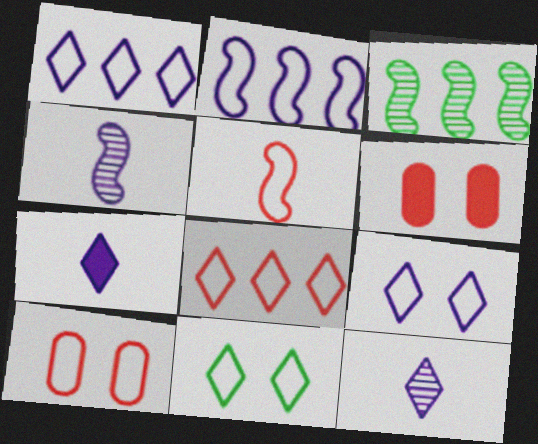[[3, 7, 10], 
[5, 8, 10]]